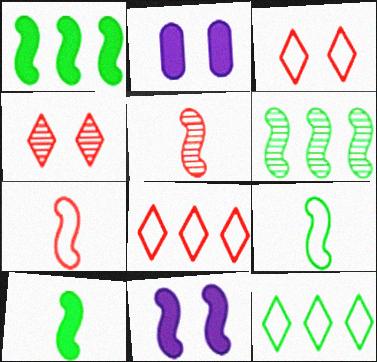[[2, 5, 12], 
[6, 7, 11]]